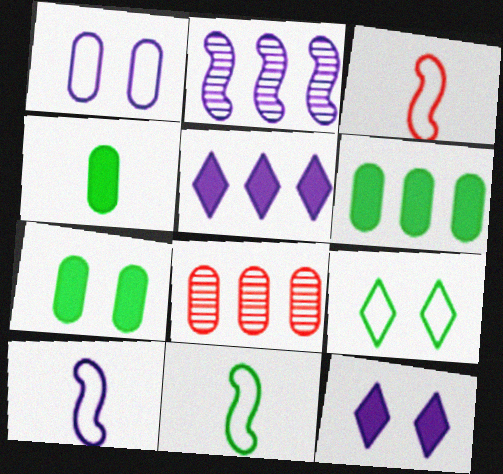[[1, 4, 8], 
[3, 10, 11], 
[4, 6, 7], 
[8, 11, 12]]